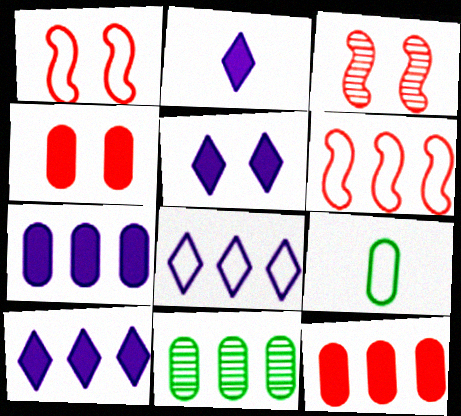[[1, 2, 11], 
[1, 8, 9], 
[2, 5, 10], 
[3, 9, 10], 
[6, 10, 11]]